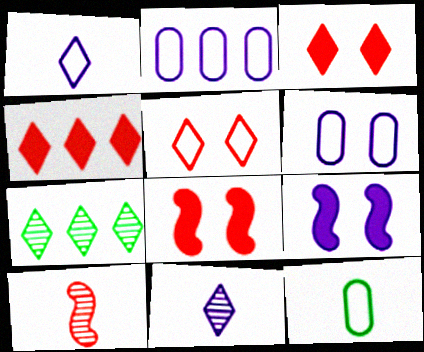[[1, 3, 7], 
[2, 9, 11]]